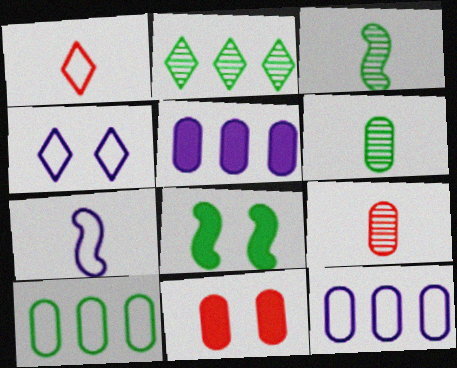[[2, 7, 11], 
[4, 7, 12], 
[6, 11, 12]]